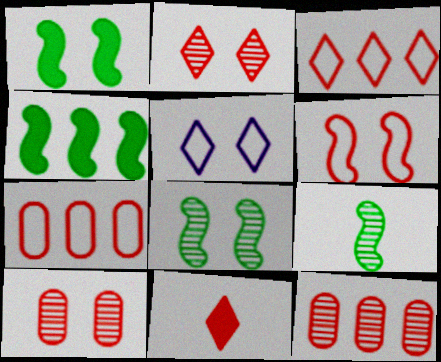[[1, 5, 10], 
[2, 3, 11], 
[6, 11, 12]]